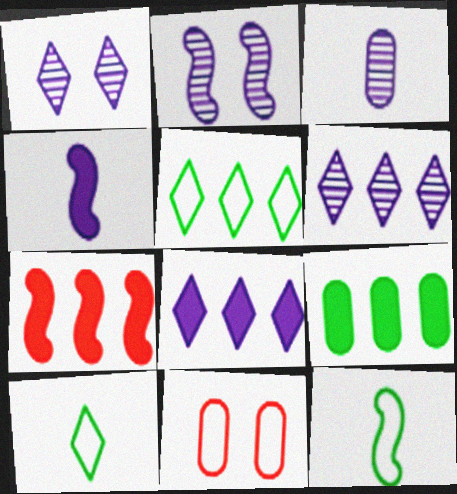[[2, 3, 6], 
[2, 7, 12], 
[3, 9, 11], 
[7, 8, 9]]